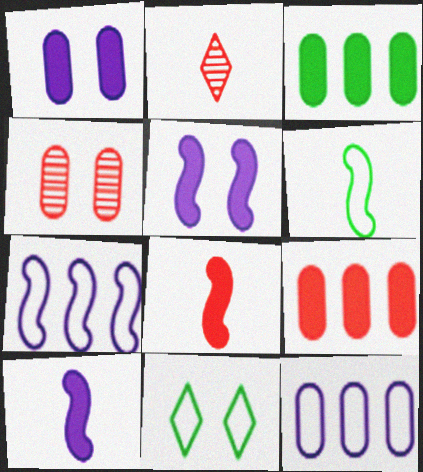[[4, 5, 11]]